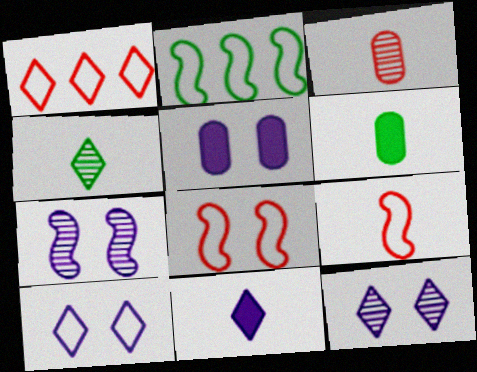[[1, 6, 7], 
[5, 7, 10]]